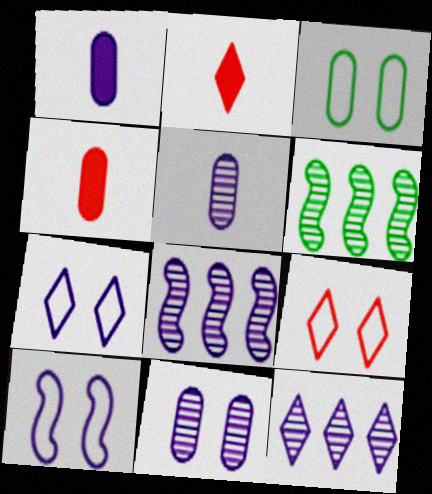[[1, 6, 9], 
[1, 7, 8], 
[1, 10, 12], 
[2, 3, 8], 
[3, 9, 10], 
[4, 6, 7]]